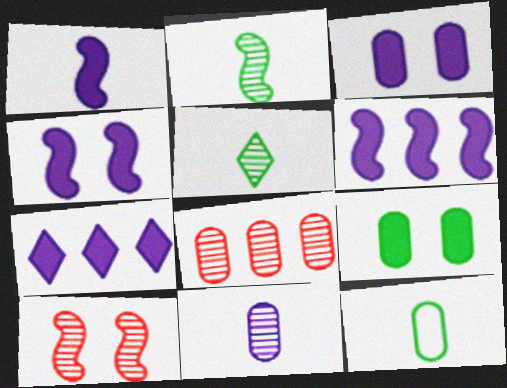[[1, 3, 7], 
[1, 4, 6], 
[3, 8, 12], 
[7, 10, 12]]